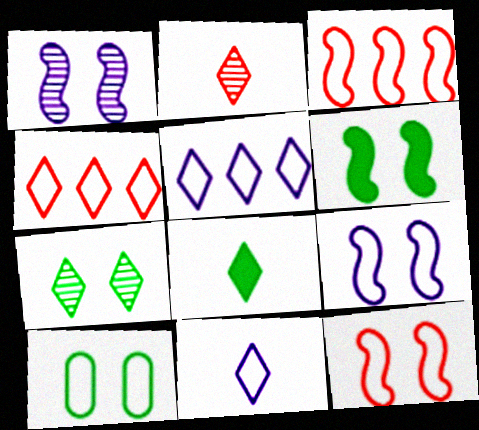[[1, 6, 12], 
[2, 8, 11], 
[3, 10, 11], 
[6, 7, 10]]